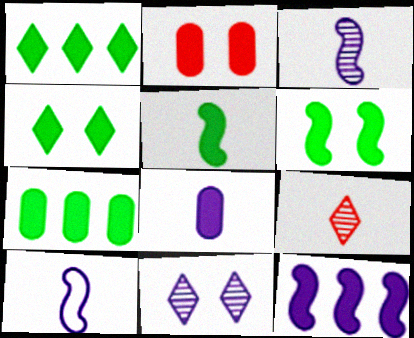[[2, 7, 8], 
[4, 5, 7]]